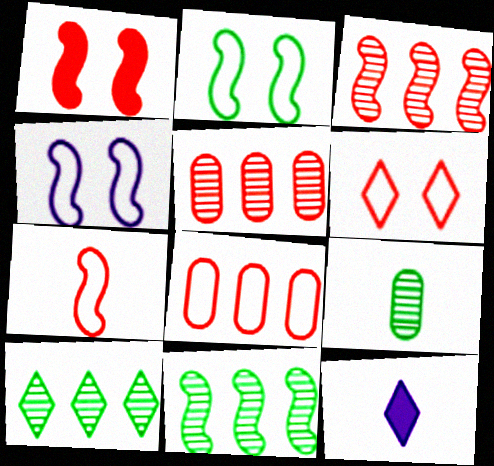[[1, 3, 7], 
[2, 5, 12], 
[6, 7, 8], 
[6, 10, 12], 
[7, 9, 12]]